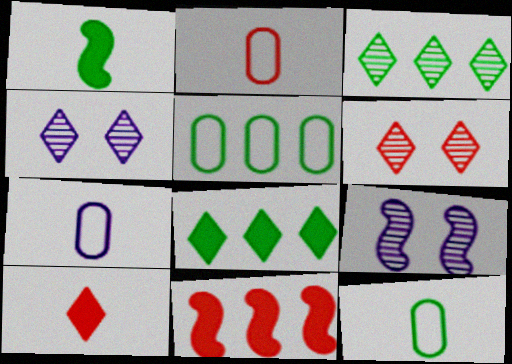[[2, 6, 11], 
[2, 7, 12], 
[2, 8, 9], 
[4, 11, 12], 
[5, 9, 10]]